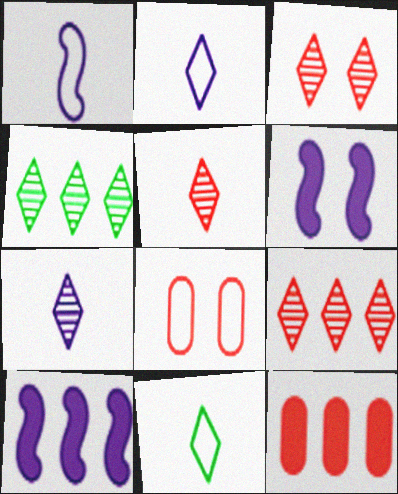[[3, 4, 7], 
[3, 5, 9]]